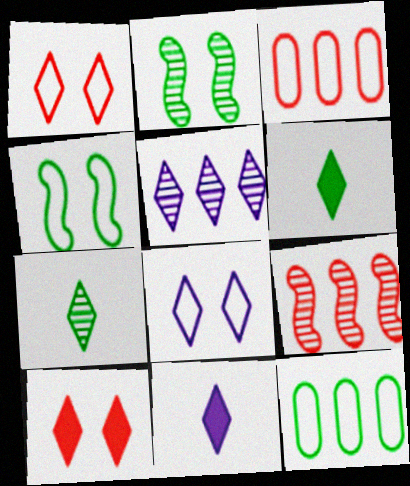[[1, 5, 6], 
[2, 3, 11], 
[2, 6, 12], 
[5, 8, 11]]